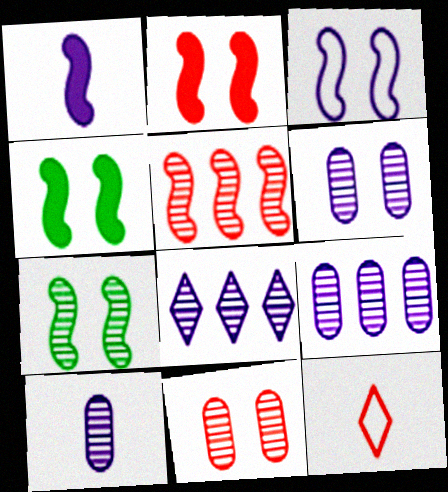[[2, 3, 7], 
[4, 9, 12], 
[6, 9, 10]]